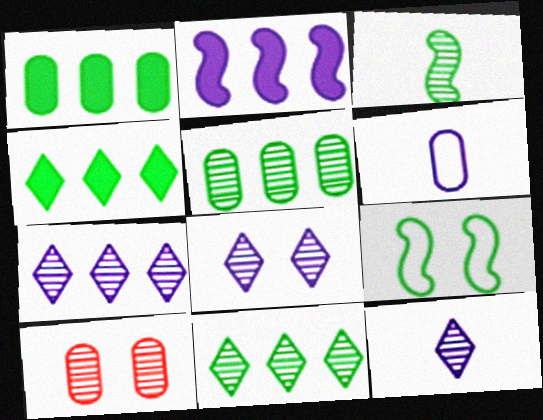[[1, 6, 10], 
[2, 6, 8], 
[3, 7, 10], 
[7, 8, 12]]